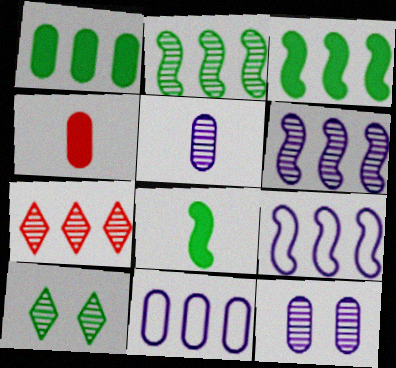[[1, 7, 9], 
[3, 7, 11], 
[4, 9, 10]]